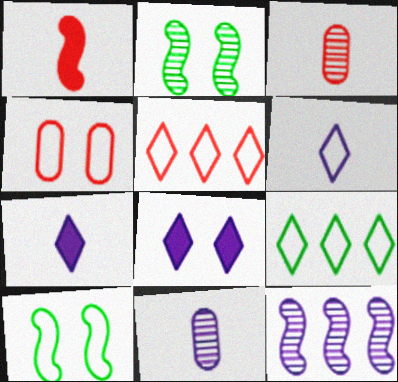[[1, 10, 12], 
[2, 4, 8]]